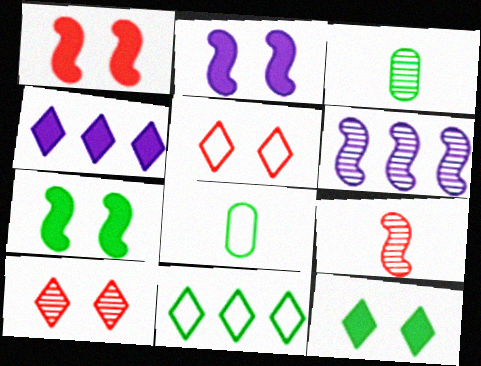[[1, 2, 7], 
[3, 6, 10], 
[3, 7, 11]]